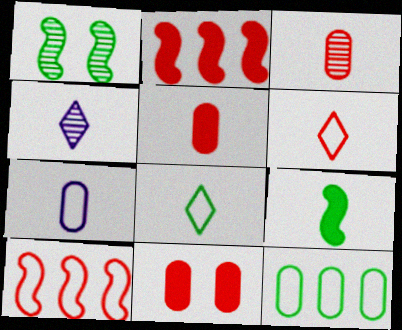[]